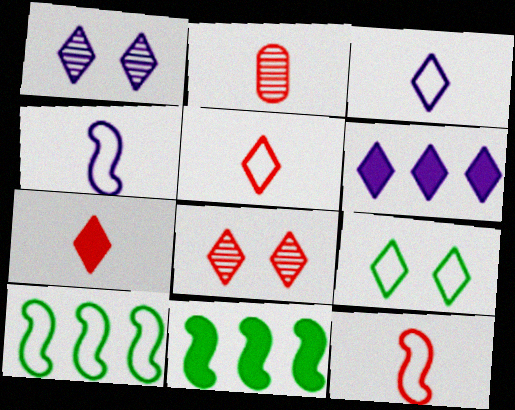[[1, 3, 6], 
[2, 7, 12]]